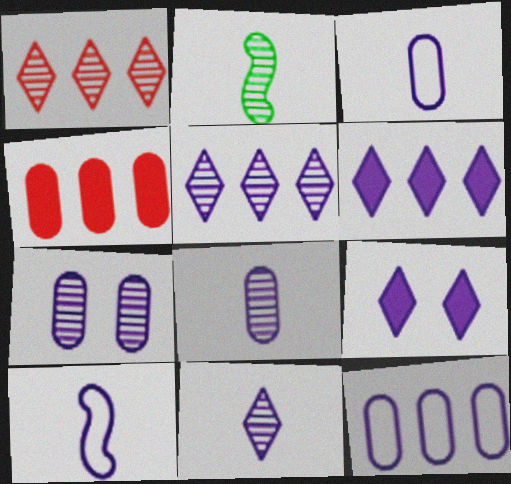[[1, 2, 7], 
[6, 7, 10]]